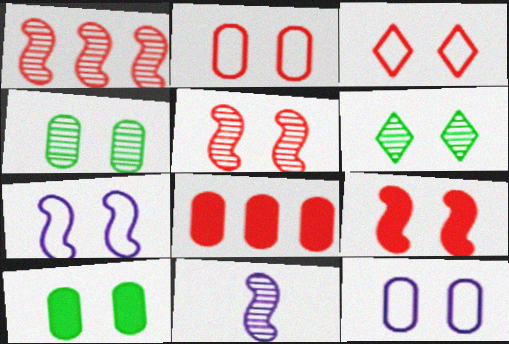[[6, 9, 12]]